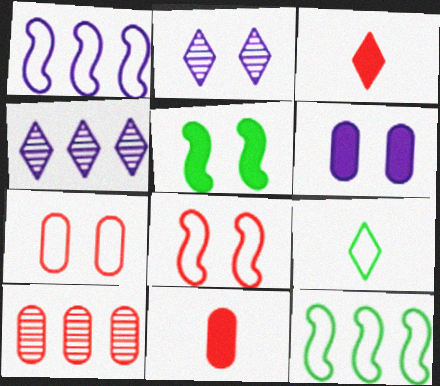[[1, 7, 9], 
[2, 5, 7], 
[2, 11, 12], 
[3, 8, 10], 
[7, 10, 11]]